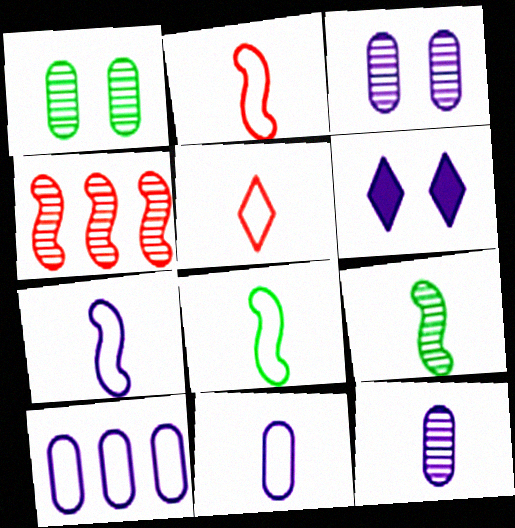[[2, 7, 8], 
[5, 8, 11]]